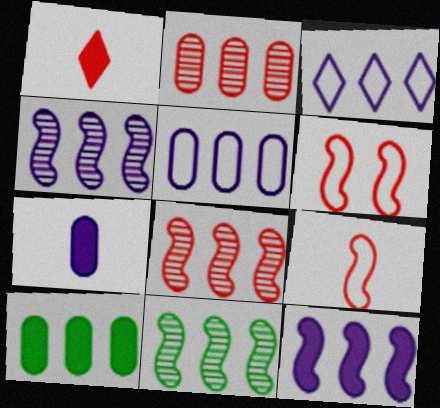[[1, 2, 6], 
[2, 5, 10], 
[3, 8, 10], 
[4, 8, 11]]